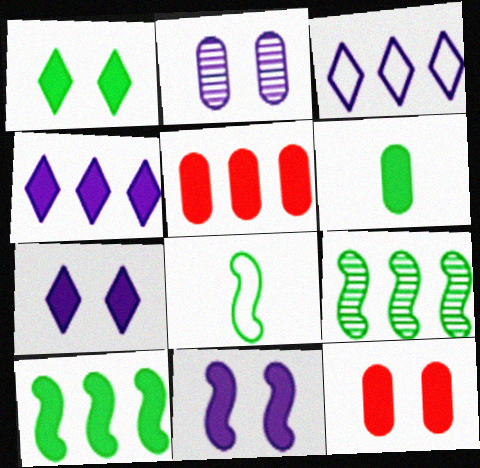[[1, 6, 10], 
[1, 11, 12], 
[3, 5, 9], 
[4, 5, 10]]